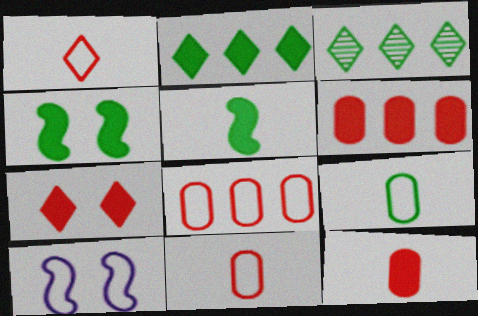[[3, 4, 9], 
[3, 10, 12]]